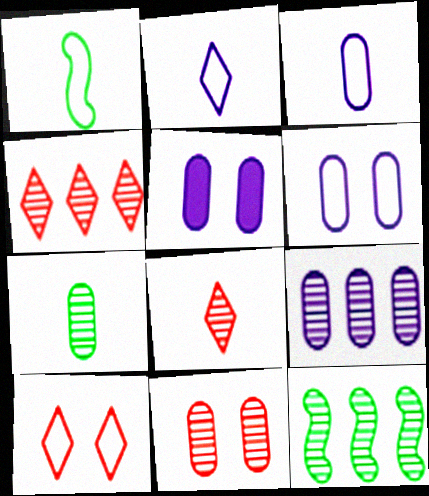[[1, 4, 5], 
[3, 5, 9], 
[4, 9, 12], 
[7, 9, 11]]